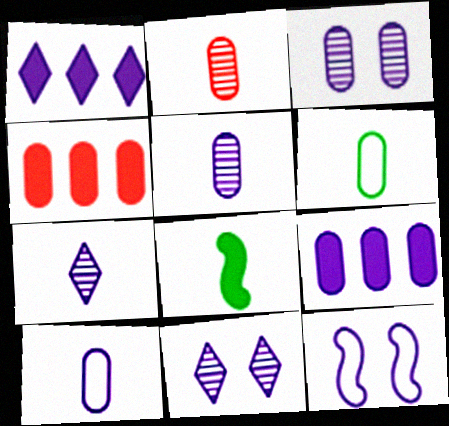[[1, 5, 12], 
[3, 4, 6], 
[3, 9, 10], 
[7, 9, 12]]